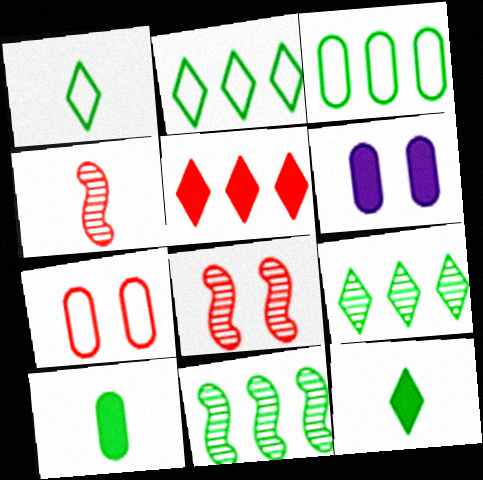[[2, 4, 6], 
[4, 5, 7]]